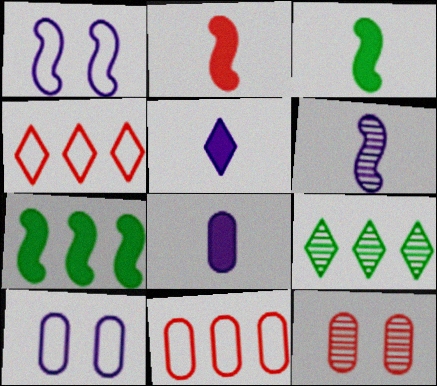[[2, 4, 12], 
[2, 9, 10], 
[6, 9, 12]]